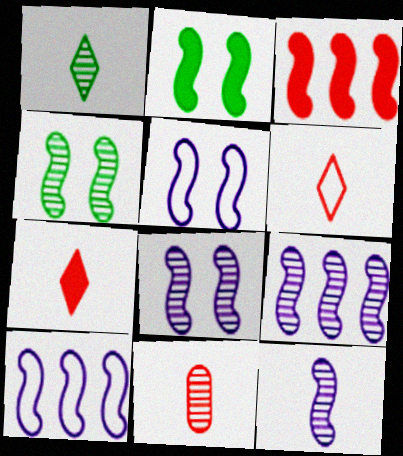[[1, 11, 12], 
[8, 9, 12]]